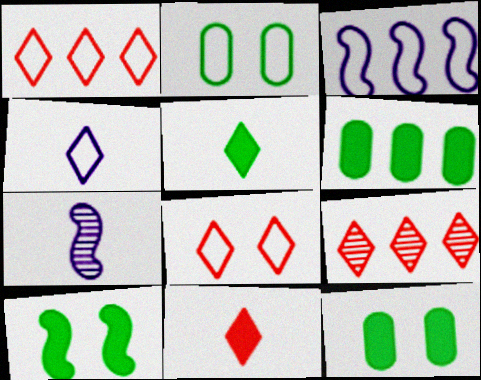[[1, 7, 12], 
[3, 6, 9], 
[5, 6, 10], 
[6, 7, 8], 
[8, 9, 11]]